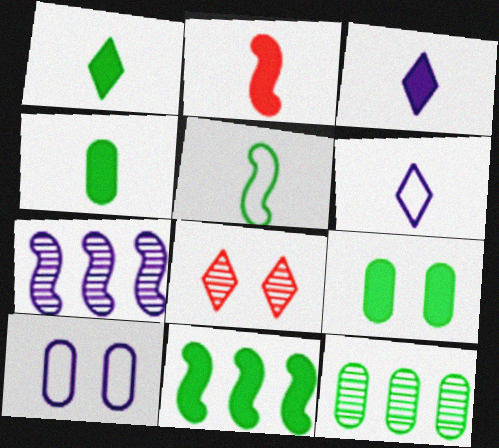[[1, 9, 11], 
[2, 3, 4], 
[3, 7, 10]]